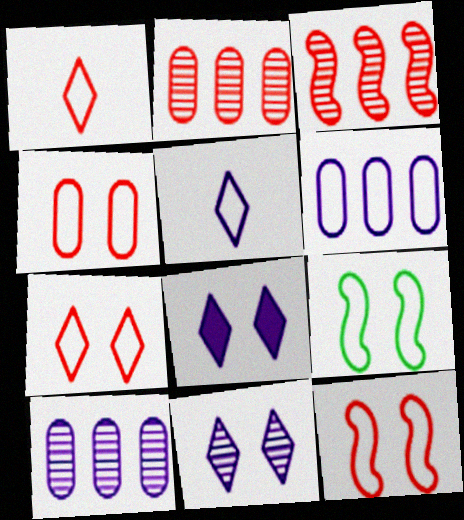[[1, 6, 9], 
[4, 7, 12]]